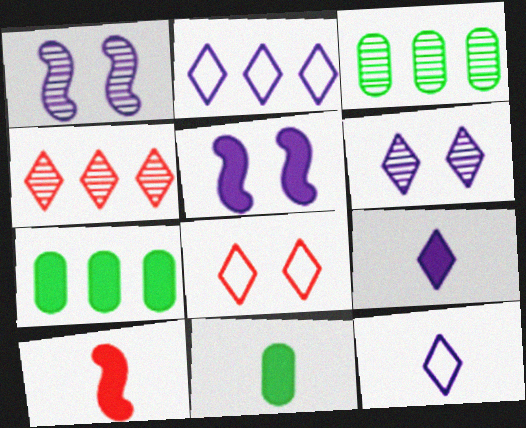[[2, 6, 9], 
[9, 10, 11]]